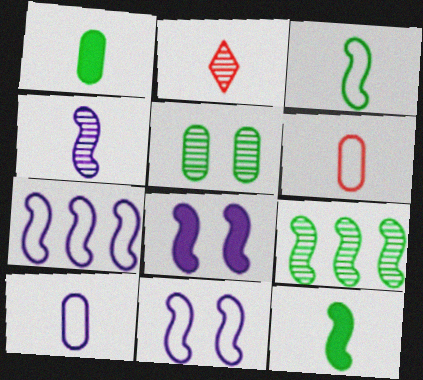[[2, 10, 12], 
[4, 7, 8]]